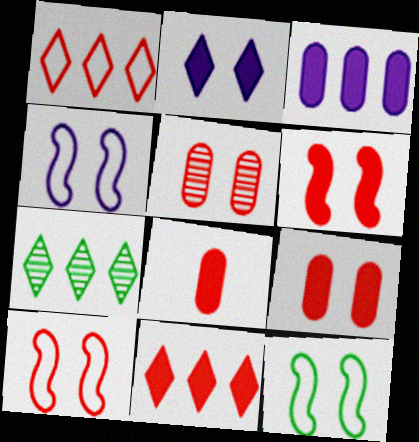[[2, 5, 12], 
[4, 7, 8], 
[4, 10, 12], 
[6, 8, 11]]